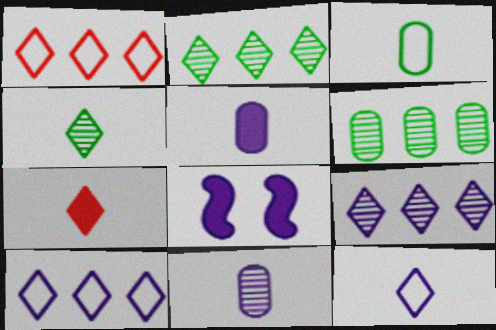[[4, 7, 12], 
[8, 10, 11]]